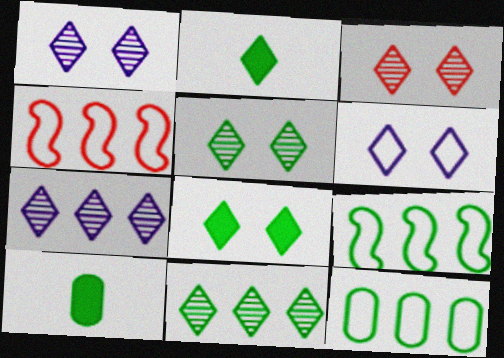[[1, 3, 5], 
[1, 4, 10], 
[3, 6, 8], 
[5, 9, 10]]